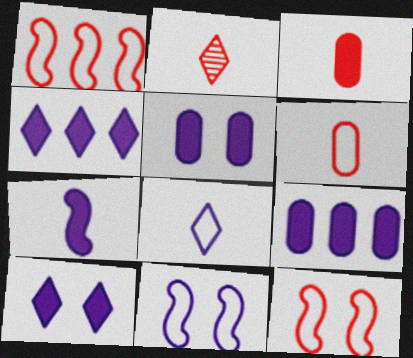[[4, 5, 7], 
[7, 9, 10]]